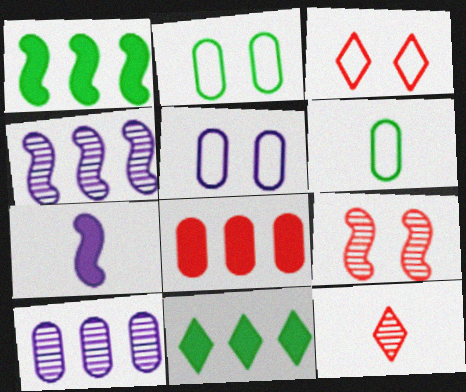[[1, 5, 12], 
[6, 7, 12]]